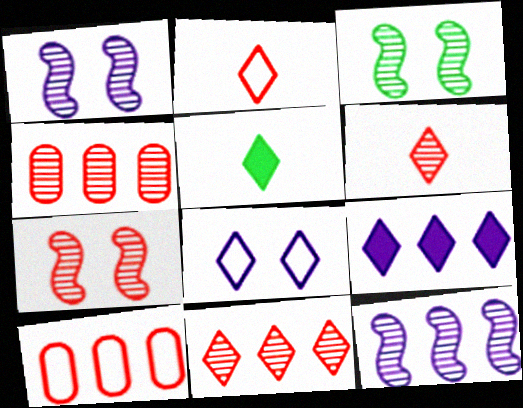[[1, 3, 7], 
[1, 5, 10], 
[4, 6, 7], 
[5, 8, 11]]